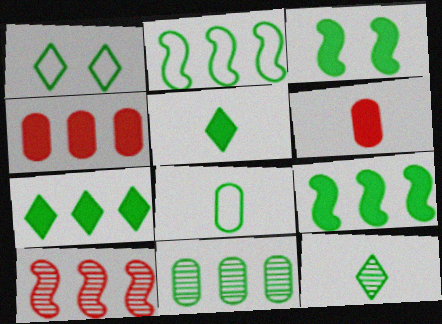[[1, 2, 8], 
[1, 7, 12], 
[2, 7, 11]]